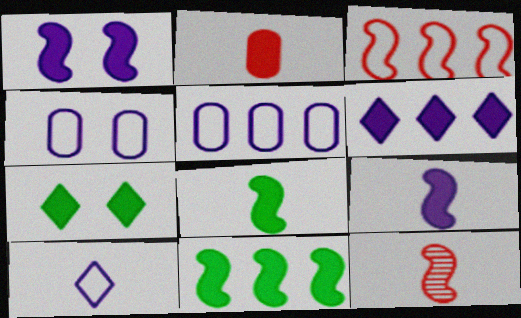[[5, 7, 12]]